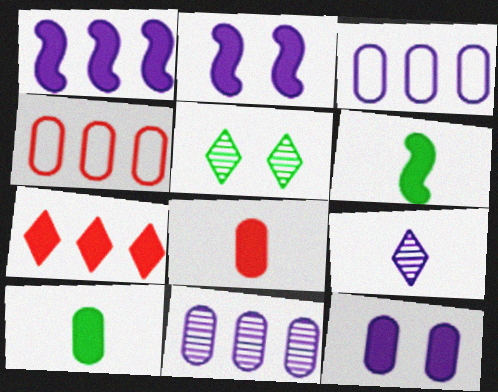[[2, 3, 9], 
[2, 7, 10], 
[6, 7, 12]]